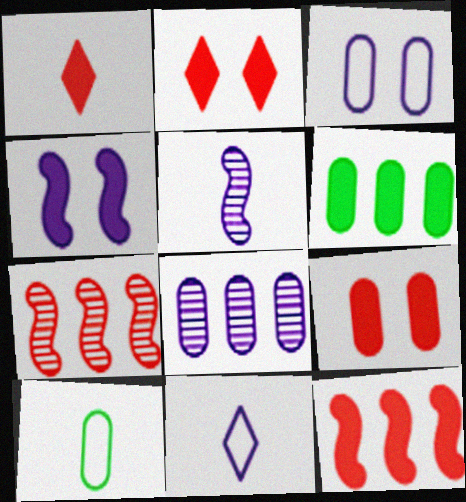[[1, 4, 6], 
[1, 5, 10], 
[1, 9, 12], 
[4, 8, 11], 
[8, 9, 10]]